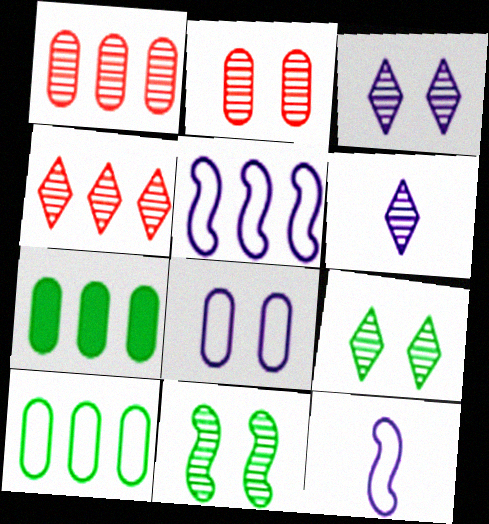[[1, 6, 11], 
[2, 3, 11], 
[4, 5, 7], 
[4, 6, 9]]